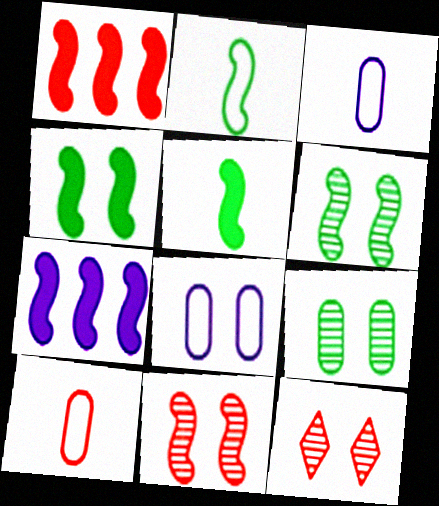[[1, 10, 12], 
[2, 7, 11], 
[4, 8, 12]]